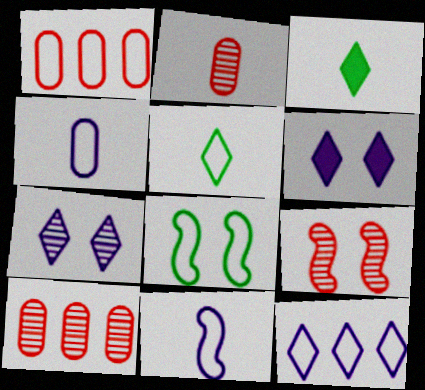[[2, 3, 11]]